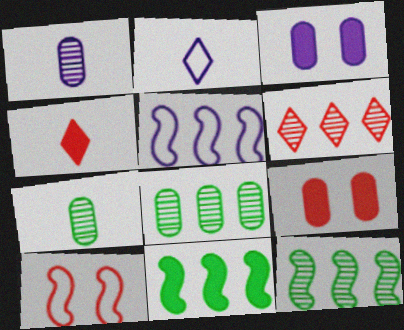[[2, 9, 12], 
[3, 4, 11]]